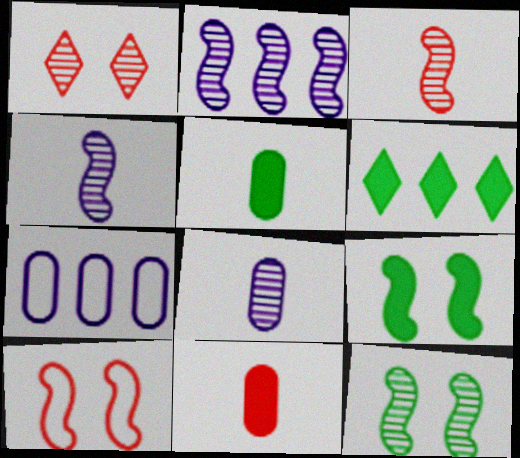[[2, 3, 12], 
[5, 6, 9], 
[6, 8, 10]]